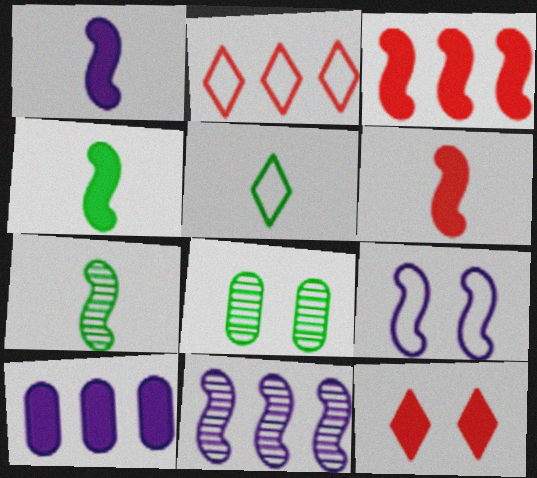[[1, 2, 8], 
[1, 4, 6], 
[1, 9, 11], 
[3, 7, 9], 
[4, 10, 12], 
[8, 9, 12]]